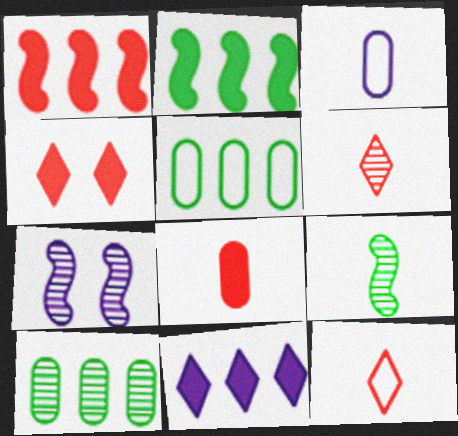[[1, 4, 8], 
[3, 7, 11], 
[6, 7, 10]]